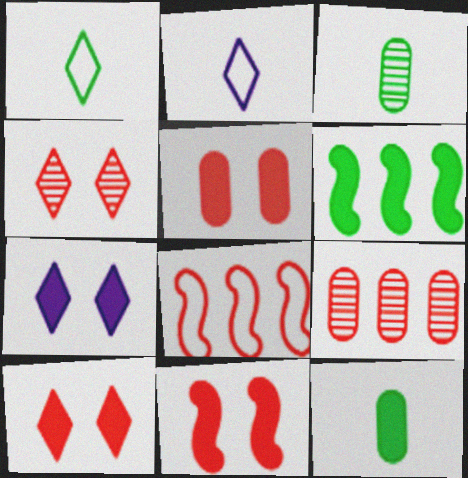[[3, 7, 8], 
[5, 10, 11]]